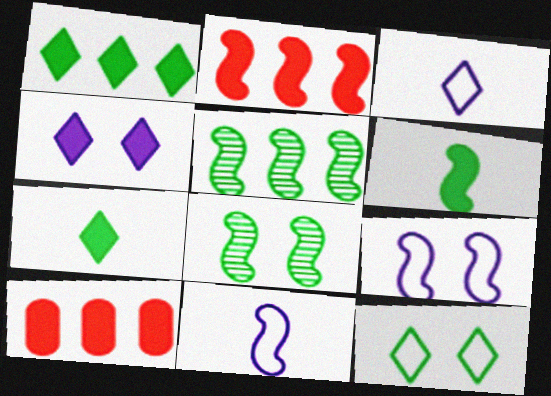[[2, 8, 11], 
[3, 8, 10], 
[4, 6, 10]]